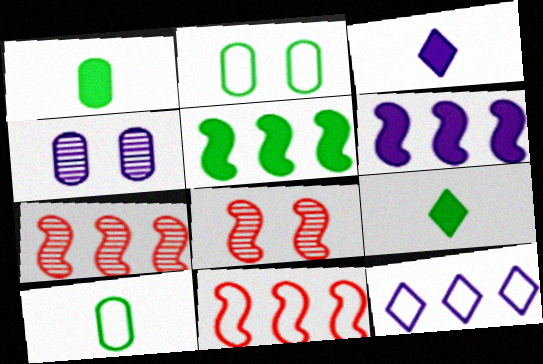[[1, 8, 12], 
[2, 3, 7], 
[4, 9, 11]]